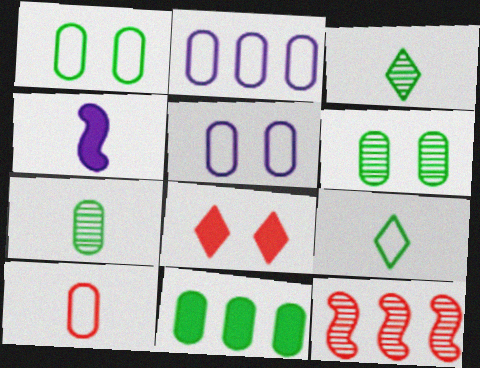[[1, 2, 10], 
[1, 7, 11], 
[3, 4, 10], 
[4, 8, 11], 
[8, 10, 12]]